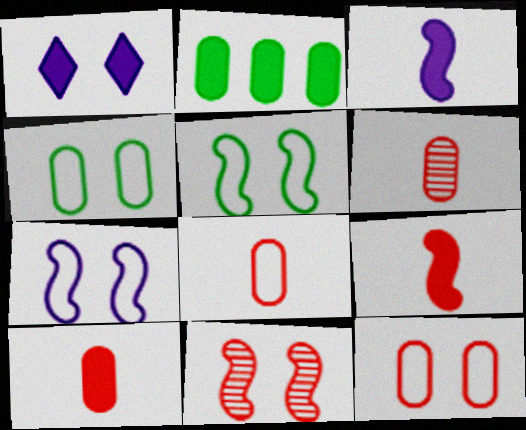[[1, 2, 9], 
[1, 4, 11], 
[6, 8, 10]]